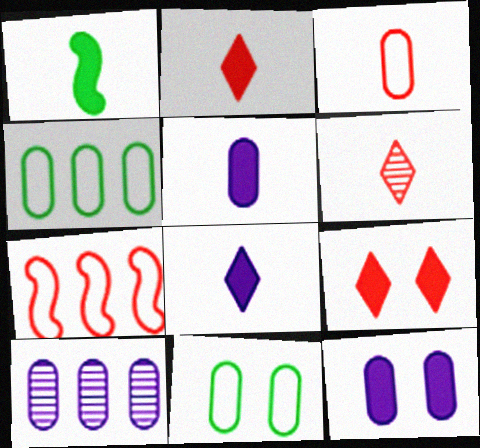[[1, 2, 5]]